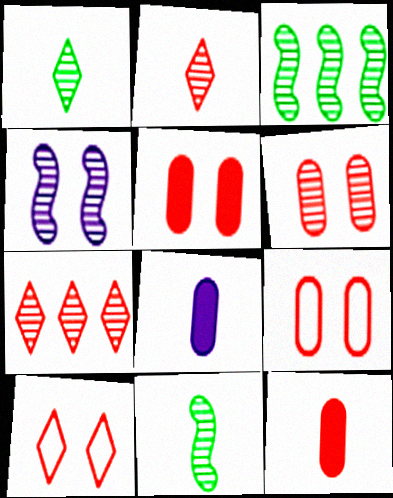[[3, 8, 10], 
[5, 6, 9]]